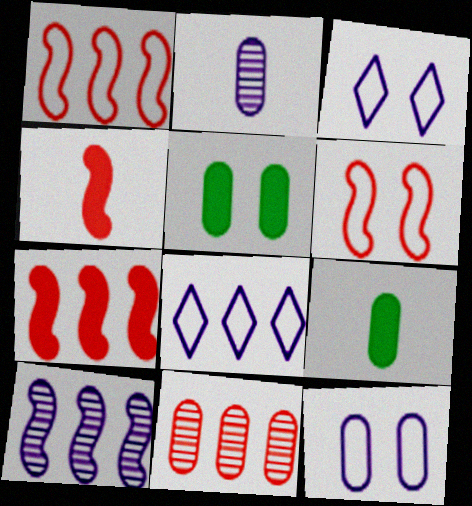[[9, 11, 12]]